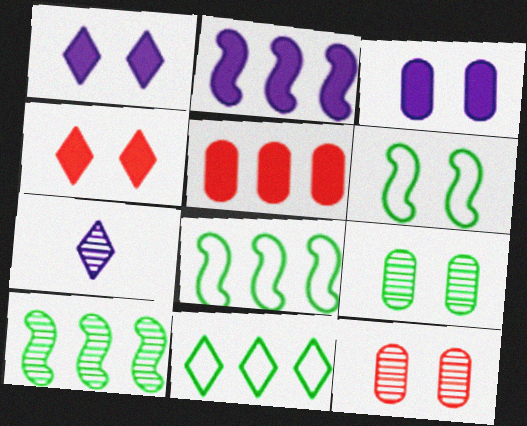[[1, 6, 12], 
[4, 7, 11], 
[5, 6, 7], 
[7, 10, 12]]